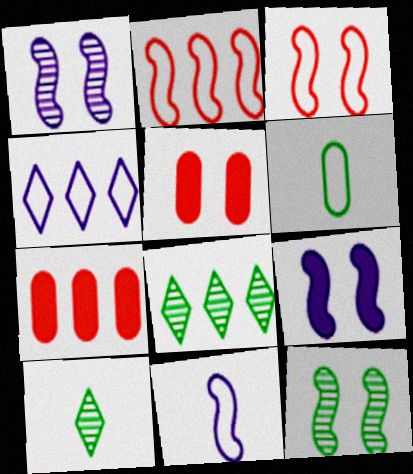[[3, 4, 6], 
[3, 9, 12], 
[5, 8, 11]]